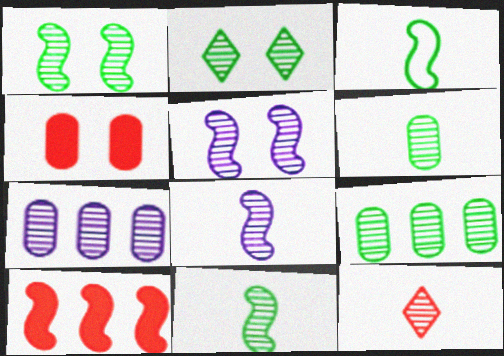[[1, 7, 12], 
[2, 9, 11], 
[3, 5, 10], 
[5, 9, 12], 
[6, 8, 12]]